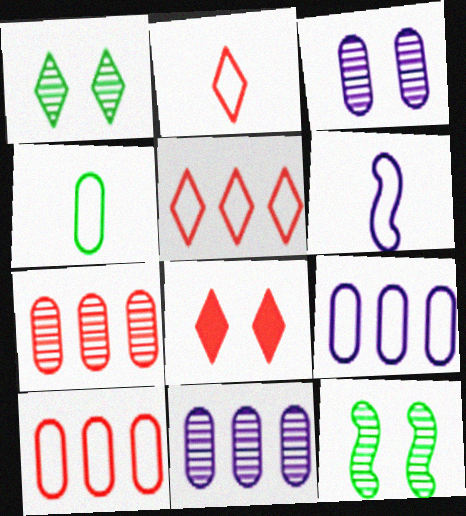[[2, 4, 6]]